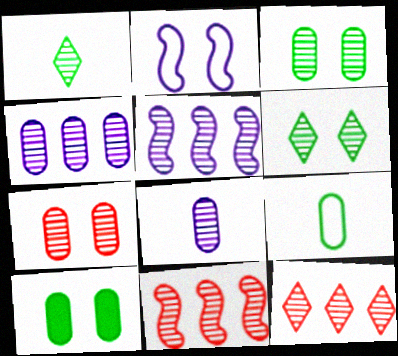[[1, 5, 7], 
[6, 8, 11]]